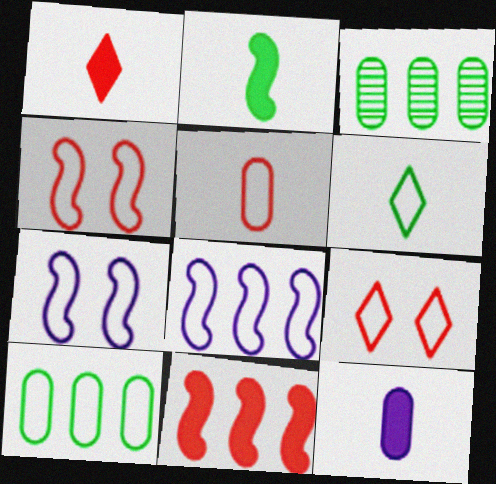[[1, 2, 12], 
[1, 3, 7]]